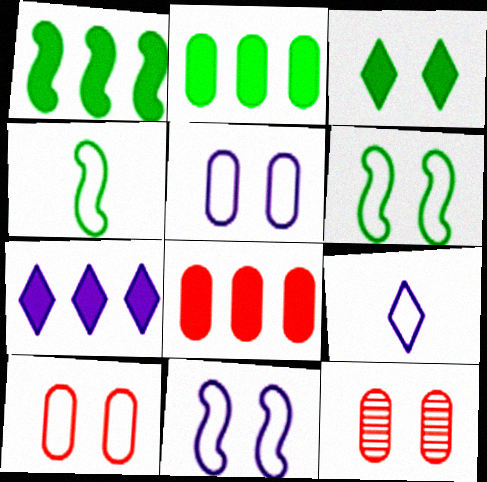[[1, 7, 8], 
[1, 9, 12], 
[3, 11, 12], 
[4, 7, 12]]